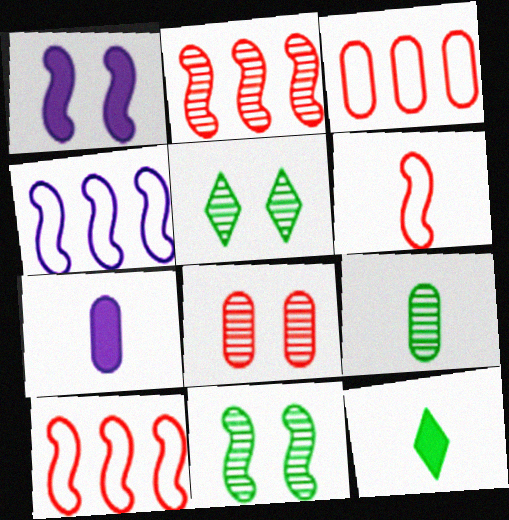[[4, 8, 12], 
[5, 7, 10]]